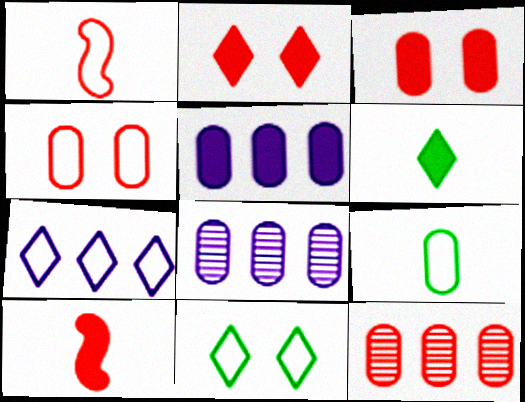[[1, 2, 12], 
[3, 8, 9], 
[8, 10, 11]]